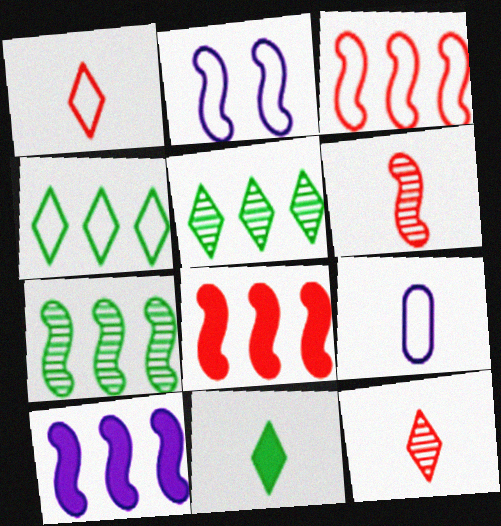[[3, 7, 10], 
[6, 9, 11]]